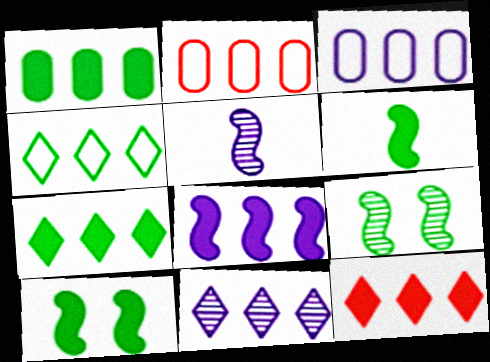[[1, 8, 12], 
[3, 8, 11], 
[4, 11, 12]]